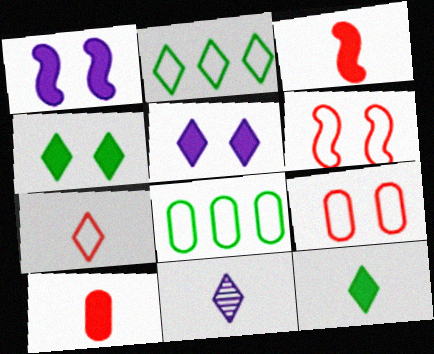[[7, 11, 12]]